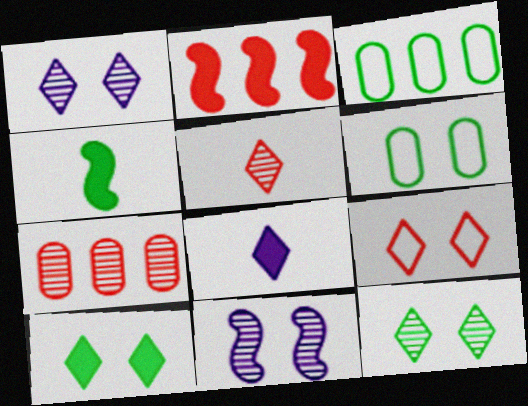[[1, 9, 10], 
[3, 4, 12]]